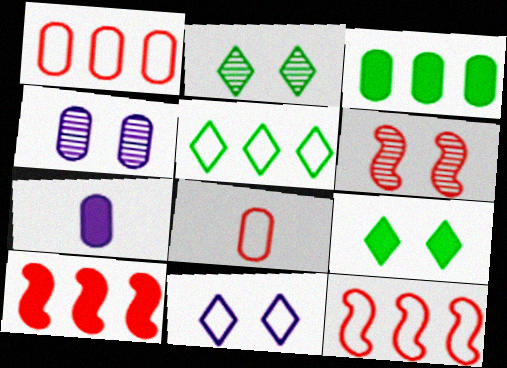[[2, 4, 6], 
[2, 7, 12], 
[3, 4, 8], 
[5, 6, 7], 
[7, 9, 10]]